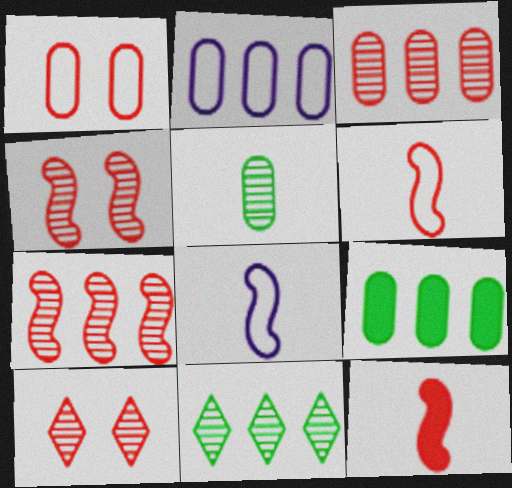[[2, 3, 9], 
[8, 9, 10]]